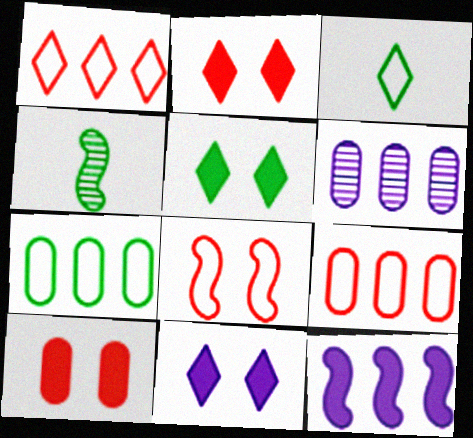[[2, 5, 11], 
[4, 5, 7], 
[4, 8, 12], 
[4, 9, 11]]